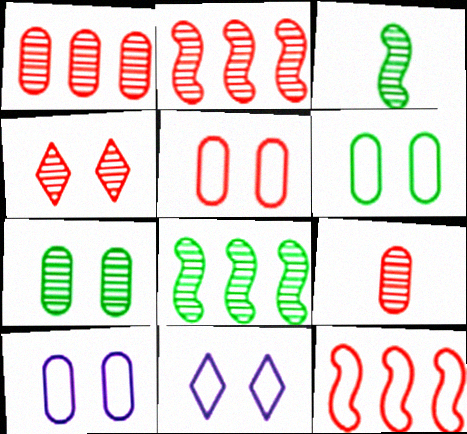[[2, 4, 9], 
[5, 6, 10]]